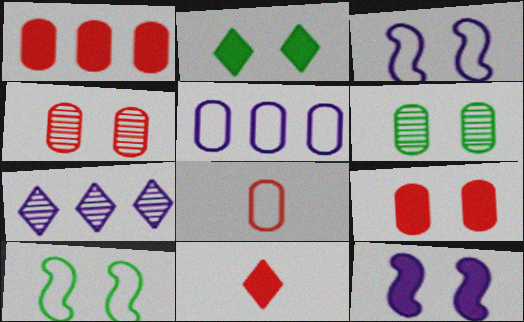[[1, 4, 8], 
[2, 3, 4], 
[2, 6, 10], 
[2, 9, 12]]